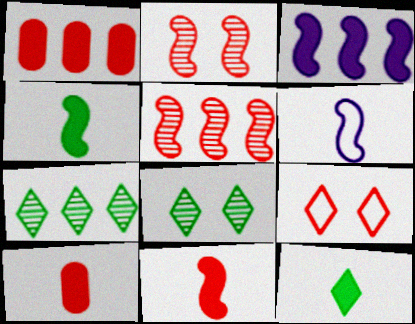[[1, 6, 8], 
[5, 9, 10]]